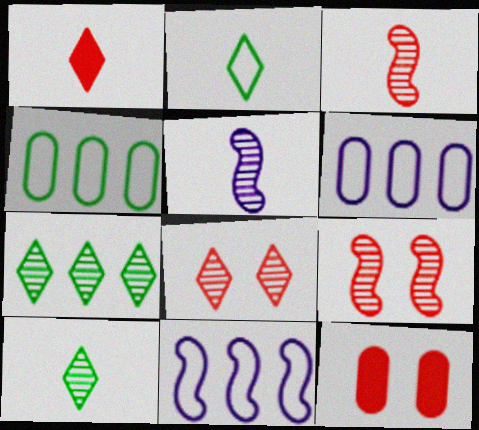[[10, 11, 12]]